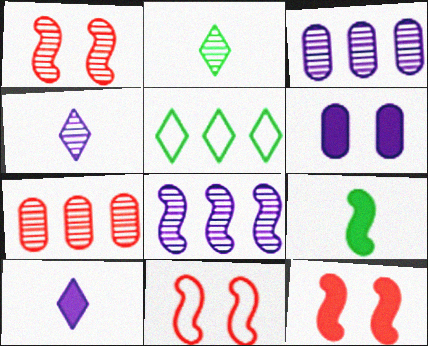[[1, 2, 3], 
[1, 11, 12], 
[8, 9, 11]]